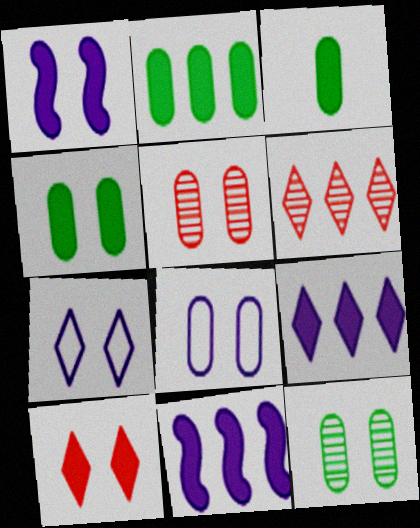[[1, 4, 10], 
[2, 3, 4], 
[3, 10, 11], 
[4, 5, 8]]